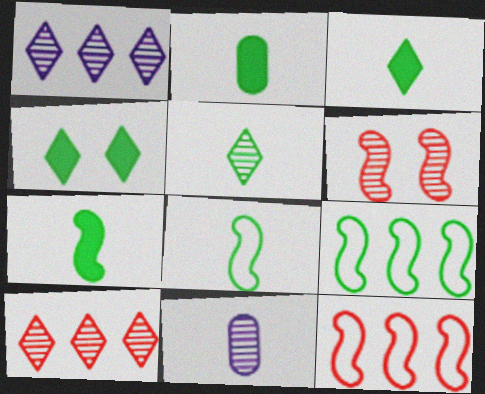[[2, 3, 7], 
[2, 5, 8], 
[4, 11, 12]]